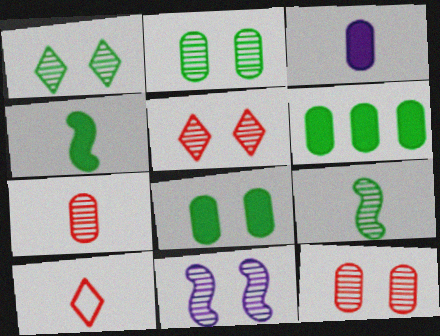[[1, 11, 12], 
[2, 5, 11], 
[3, 9, 10], 
[6, 10, 11]]